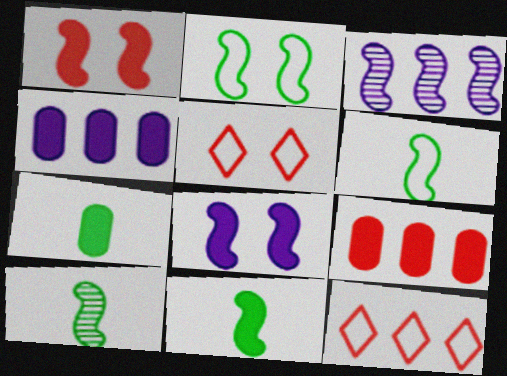[[1, 3, 6], 
[3, 5, 7], 
[4, 5, 10], 
[6, 10, 11]]